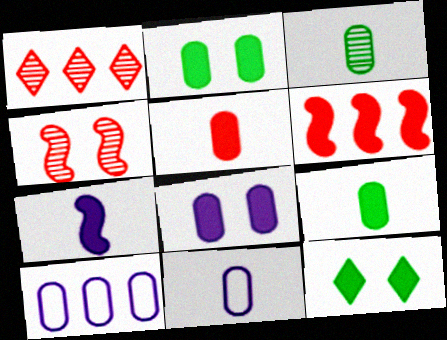[[3, 5, 11]]